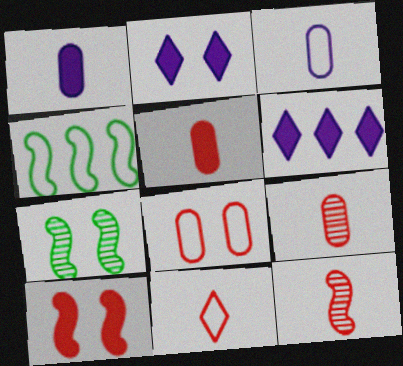[[2, 4, 9], 
[2, 7, 8], 
[5, 11, 12]]